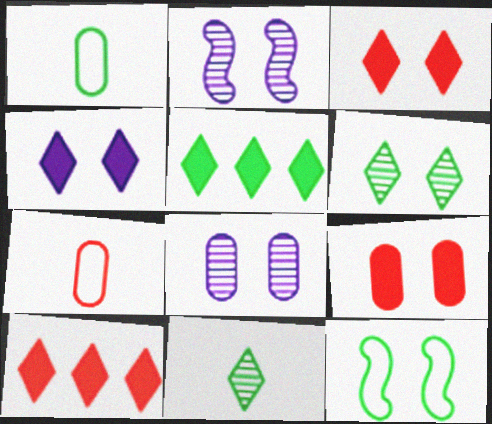[[1, 2, 10], 
[2, 5, 7], 
[3, 8, 12]]